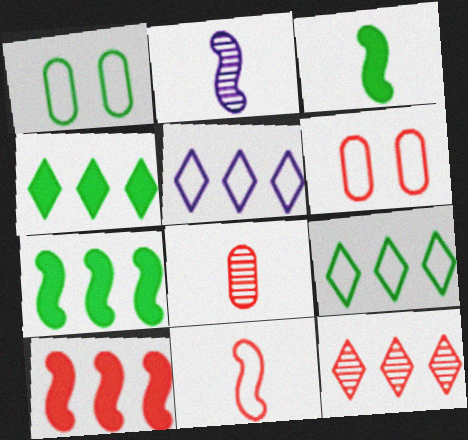[[1, 5, 11], 
[2, 3, 11], 
[2, 4, 6], 
[4, 5, 12]]